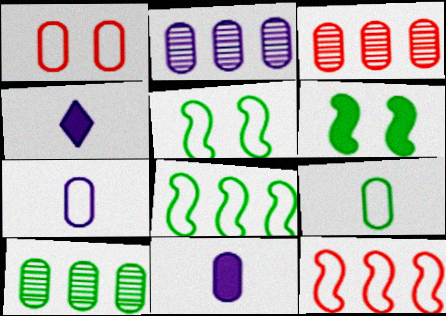[[1, 10, 11], 
[2, 3, 10], 
[3, 4, 5]]